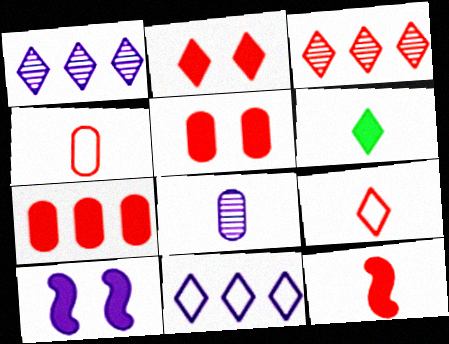[[2, 3, 9], 
[2, 7, 12], 
[6, 7, 10], 
[8, 10, 11]]